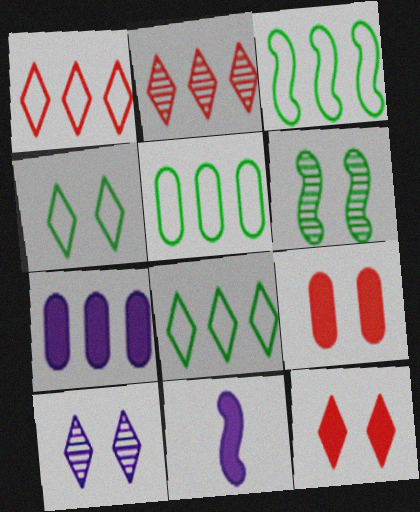[[2, 3, 7], 
[3, 5, 8], 
[4, 10, 12]]